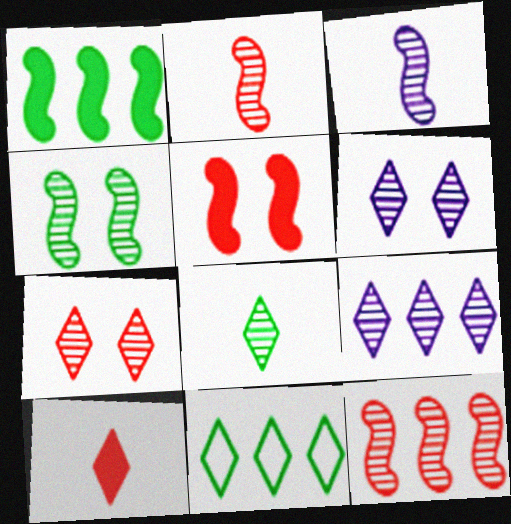[[3, 4, 12], 
[6, 10, 11], 
[7, 8, 9]]